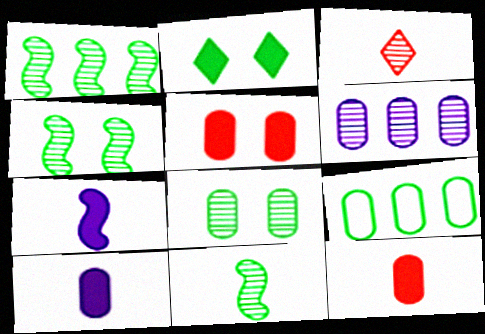[[1, 4, 11], 
[2, 9, 11], 
[3, 4, 6]]